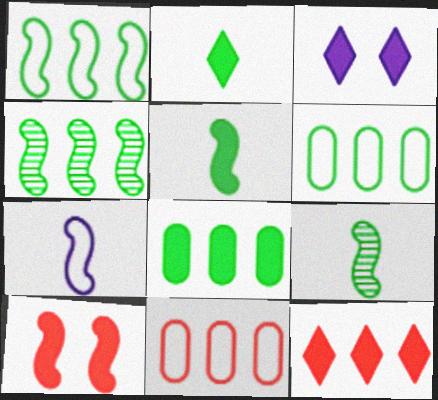[[2, 3, 12], 
[3, 9, 11], 
[4, 7, 10]]